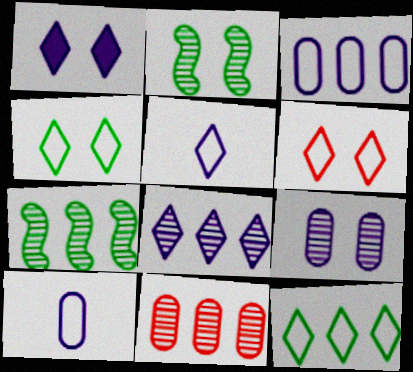[[1, 5, 8], 
[5, 6, 12], 
[7, 8, 11]]